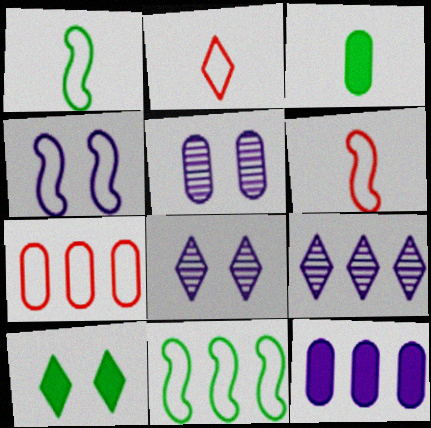[[2, 9, 10], 
[3, 5, 7], 
[4, 6, 11]]